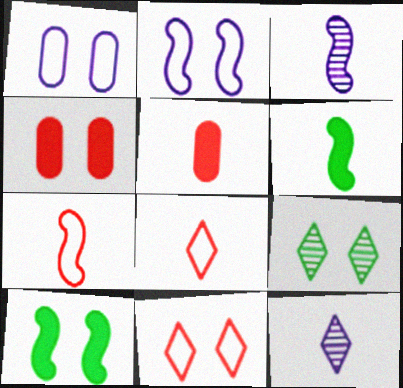[[2, 4, 9], 
[3, 6, 7]]